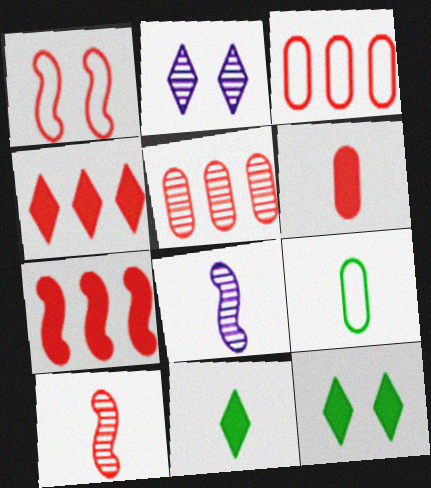[[1, 7, 10], 
[2, 7, 9], 
[3, 8, 12]]